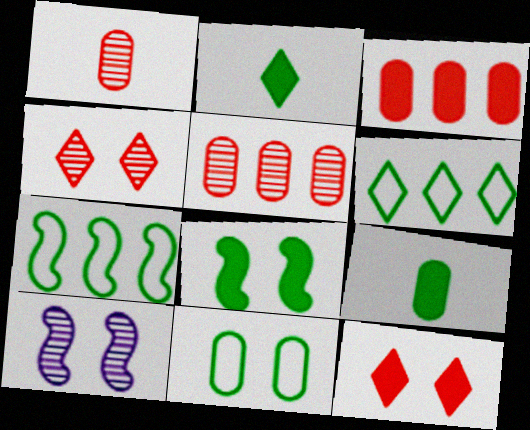[[10, 11, 12]]